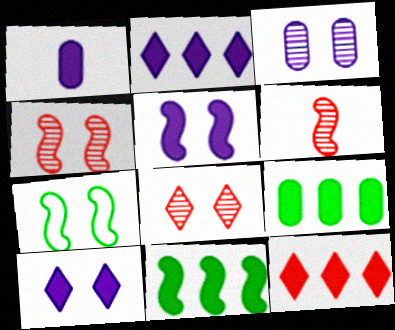[[1, 2, 5], 
[4, 5, 7]]